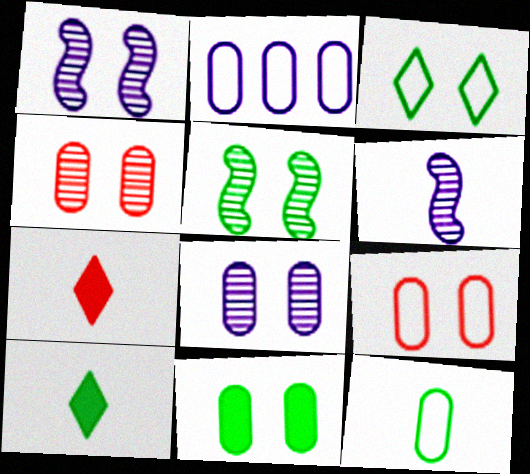[[2, 5, 7], 
[2, 9, 12], 
[3, 5, 11], 
[6, 7, 12], 
[8, 9, 11]]